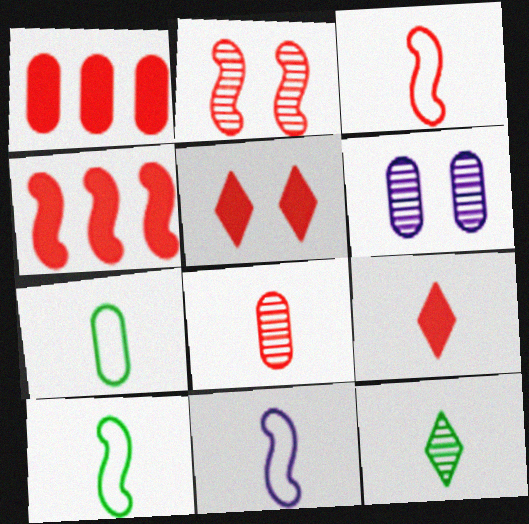[[1, 6, 7], 
[2, 3, 4], 
[3, 8, 9], 
[3, 10, 11]]